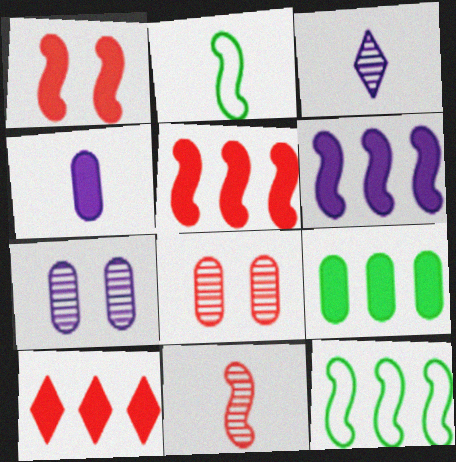[[2, 7, 10], 
[6, 9, 10]]